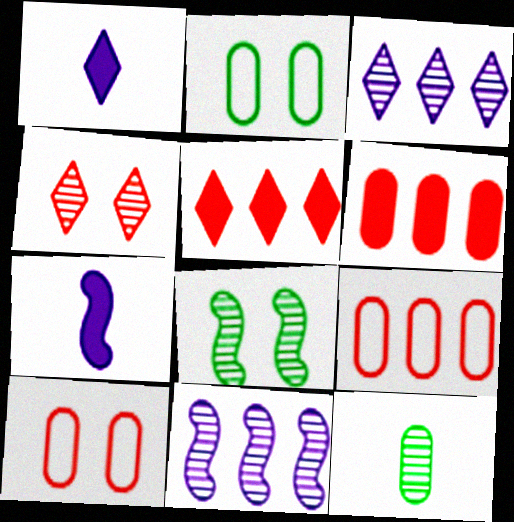[[1, 8, 9], 
[4, 11, 12]]